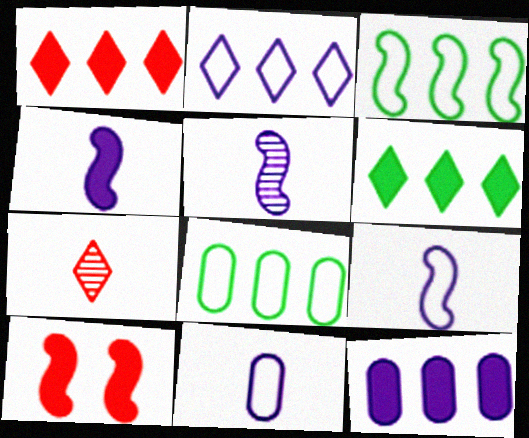[[3, 5, 10], 
[4, 5, 9]]